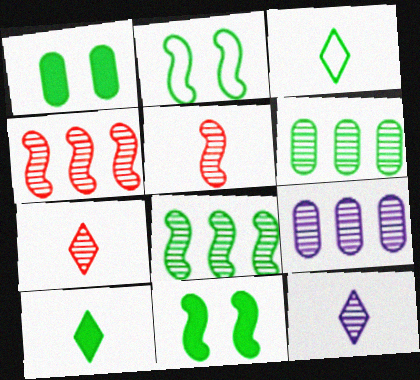[[1, 3, 8], 
[2, 6, 10], 
[3, 6, 11]]